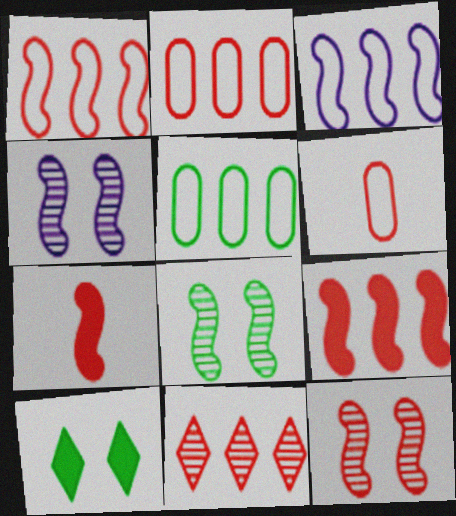[[1, 7, 12], 
[2, 9, 11], 
[3, 7, 8], 
[4, 8, 12]]